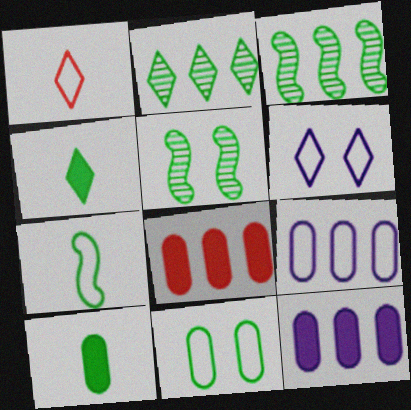[[1, 5, 12], 
[3, 4, 11]]